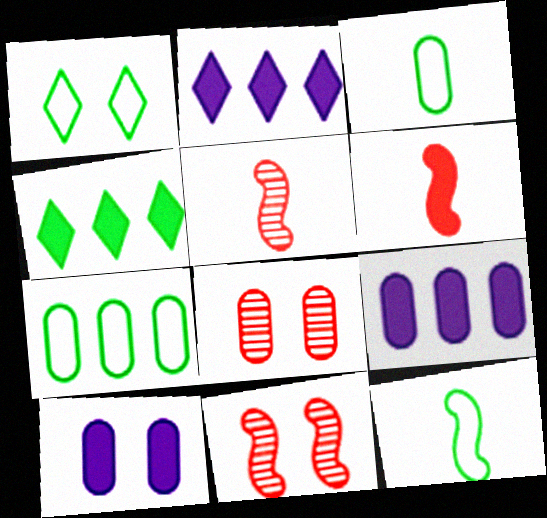[[1, 5, 9], 
[1, 7, 12], 
[1, 10, 11], 
[2, 3, 11], 
[2, 8, 12], 
[3, 8, 9], 
[4, 6, 10]]